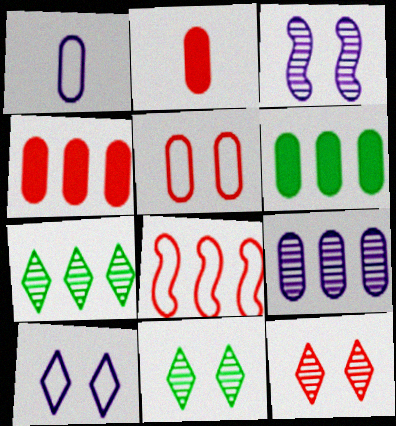[[2, 8, 12]]